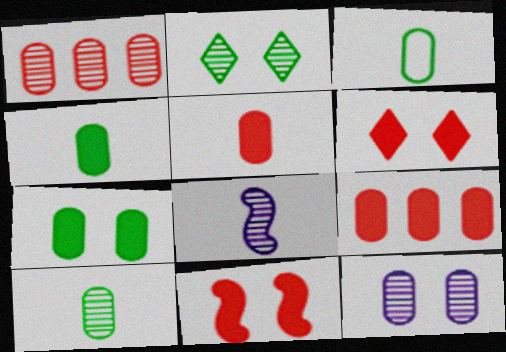[[1, 2, 8], 
[1, 10, 12], 
[3, 4, 10], 
[3, 9, 12]]